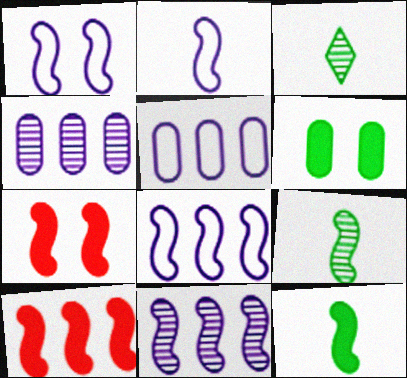[[1, 2, 8], 
[1, 9, 10], 
[3, 5, 7], 
[7, 8, 9]]